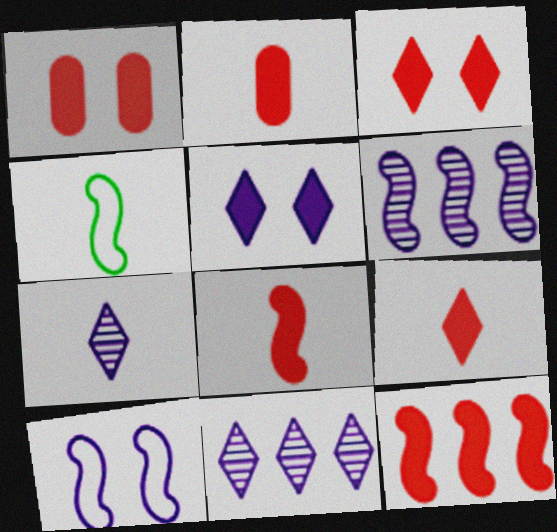[[1, 4, 11], 
[1, 9, 12], 
[2, 3, 12], 
[2, 4, 7], 
[2, 8, 9]]